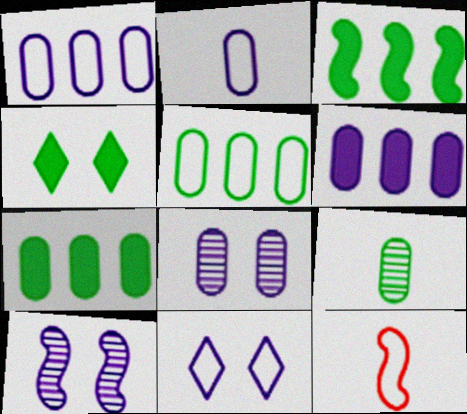[[2, 6, 8], 
[3, 10, 12], 
[5, 11, 12]]